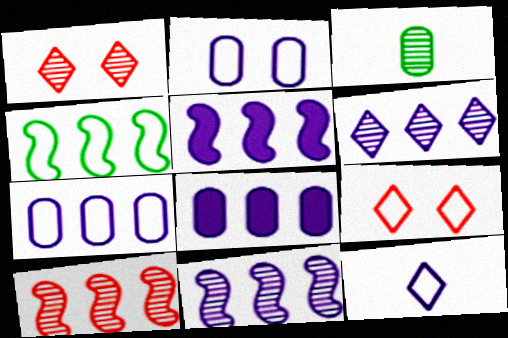[[1, 3, 11], 
[3, 5, 9], 
[4, 5, 10], 
[5, 6, 7]]